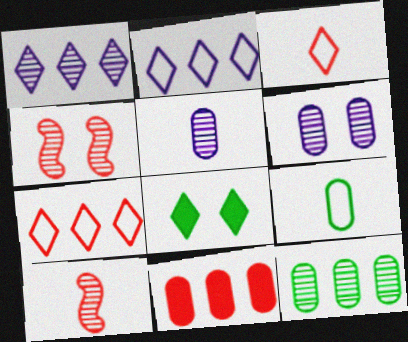[[1, 3, 8], 
[3, 4, 11], 
[6, 9, 11]]